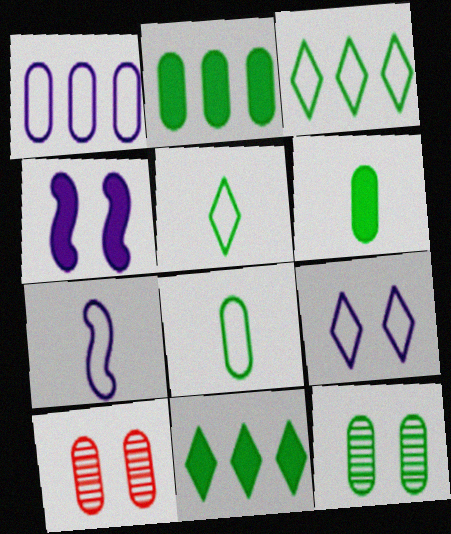[[1, 6, 10], 
[1, 7, 9], 
[2, 8, 12], 
[7, 10, 11]]